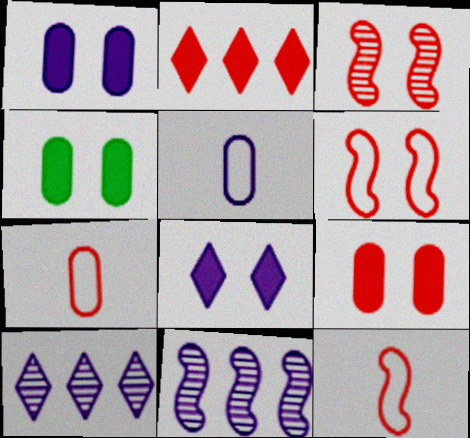[[1, 4, 9], 
[2, 3, 7], 
[4, 10, 12], 
[5, 8, 11]]